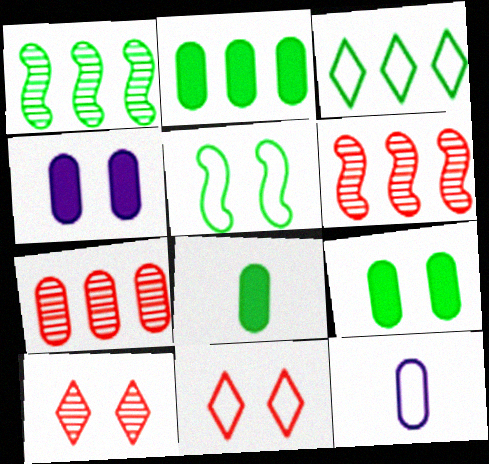[[1, 2, 3], 
[2, 8, 9], 
[4, 5, 10], 
[7, 9, 12]]